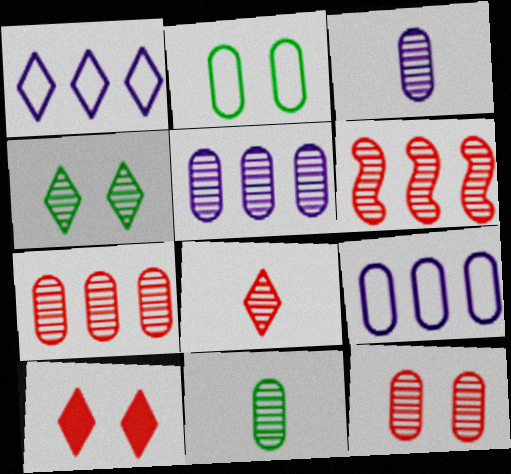[[3, 4, 6], 
[5, 11, 12], 
[6, 8, 12]]